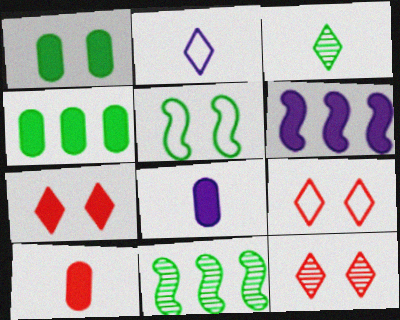[[3, 4, 5], 
[7, 9, 12], 
[8, 9, 11]]